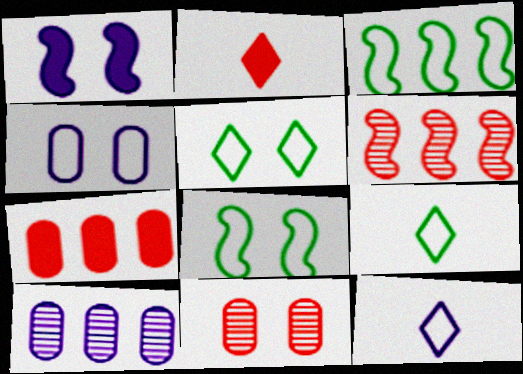[[1, 5, 11], 
[1, 10, 12], 
[2, 8, 10]]